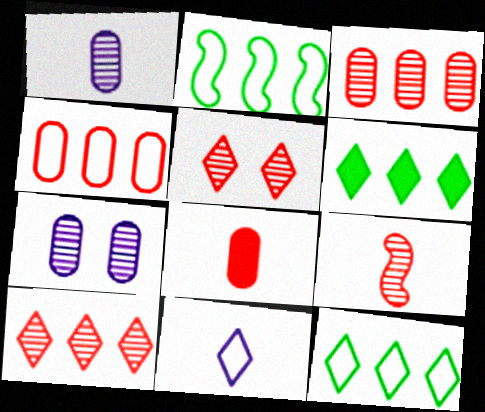[[3, 5, 9], 
[5, 6, 11]]